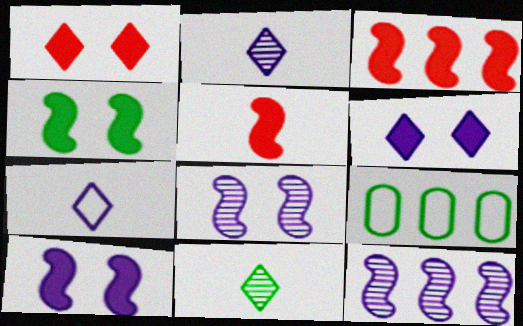[[4, 9, 11]]